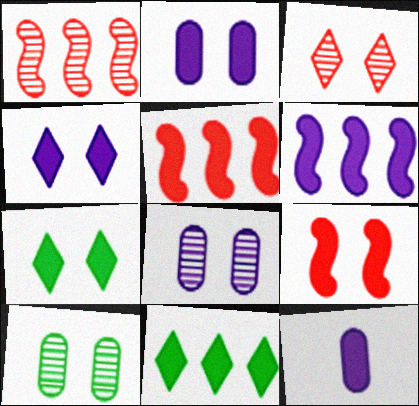[[2, 7, 9], 
[4, 6, 12], 
[5, 7, 12], 
[9, 11, 12]]